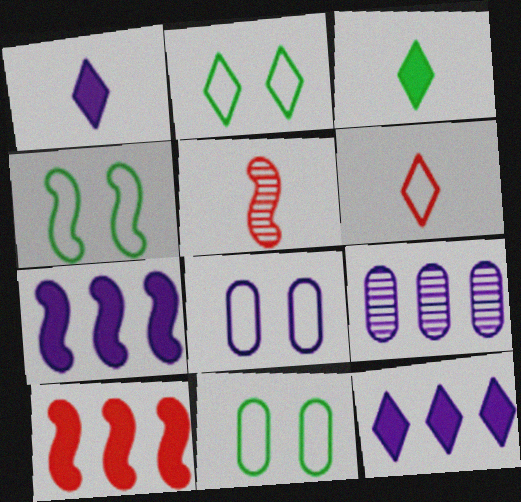[[2, 4, 11], 
[4, 5, 7], 
[5, 11, 12]]